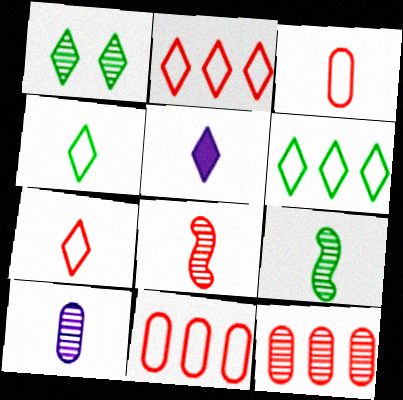[[1, 2, 5], 
[3, 5, 9]]